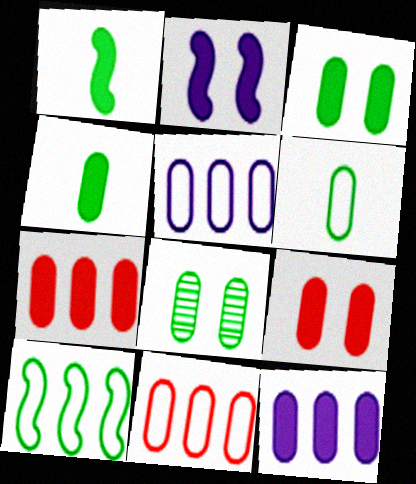[[4, 9, 12]]